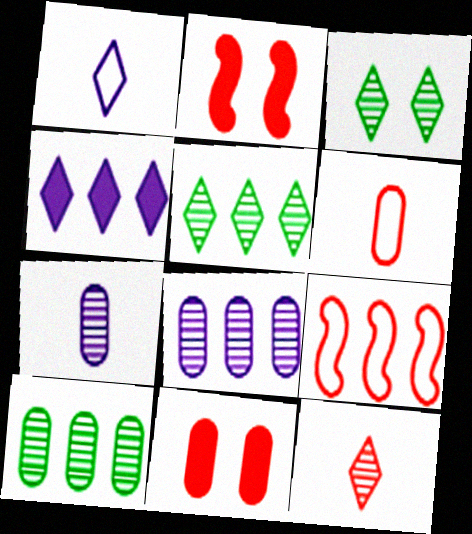[[1, 2, 10], 
[4, 9, 10], 
[9, 11, 12]]